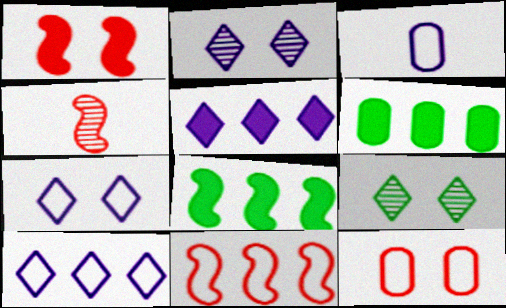[[1, 4, 11], 
[4, 6, 7]]